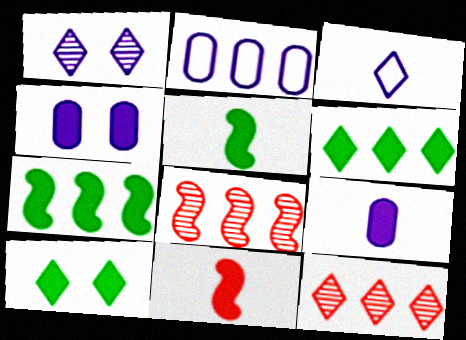[[2, 6, 8], 
[2, 7, 12], 
[3, 10, 12], 
[4, 6, 11]]